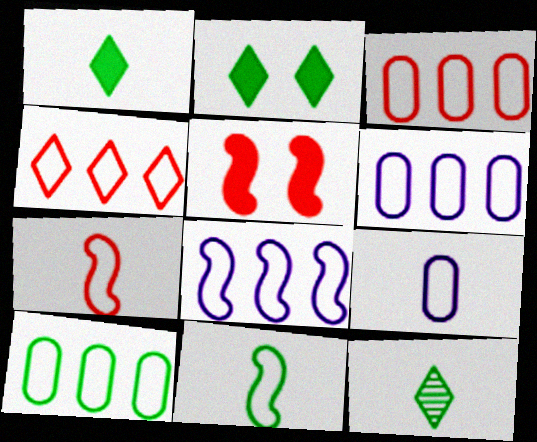[[3, 6, 10], 
[4, 8, 10], 
[5, 6, 12]]